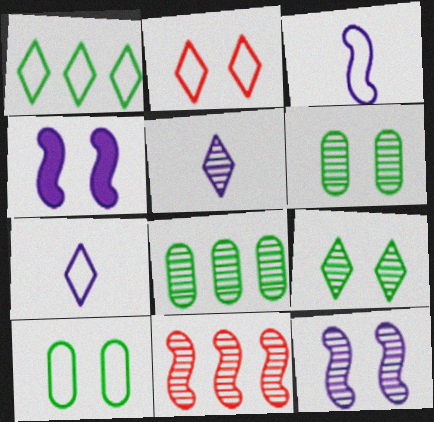[[1, 2, 7], 
[2, 4, 6], 
[5, 6, 11]]